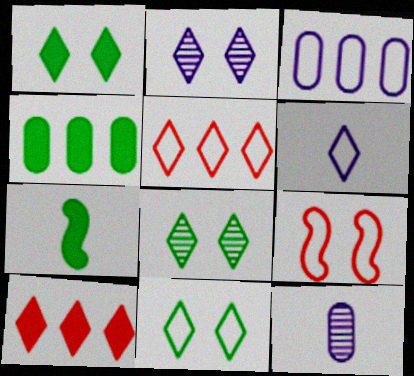[[1, 4, 7], 
[1, 8, 11], 
[5, 6, 11], 
[6, 8, 10]]